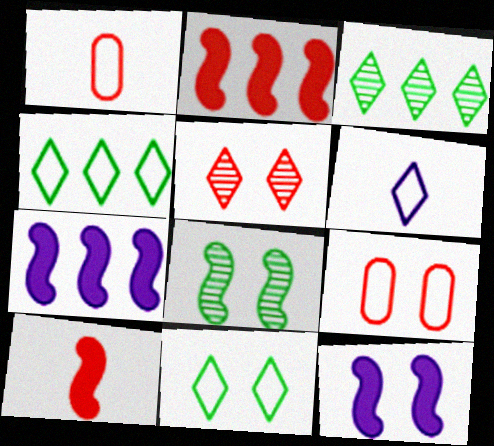[[1, 2, 5], 
[1, 3, 12]]